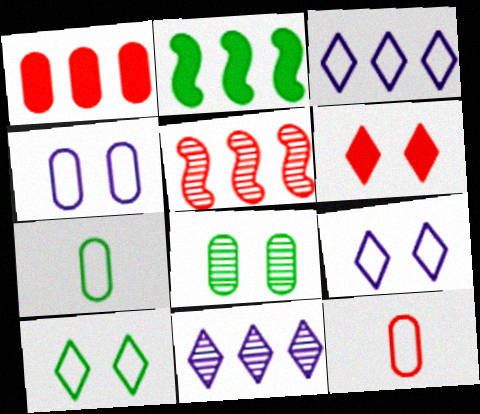[[5, 6, 12]]